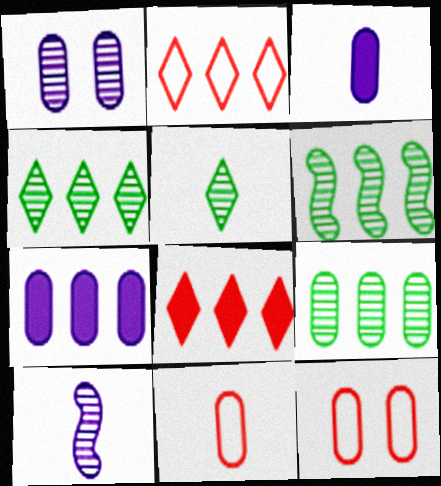[[2, 6, 7], 
[3, 9, 12], 
[4, 6, 9]]